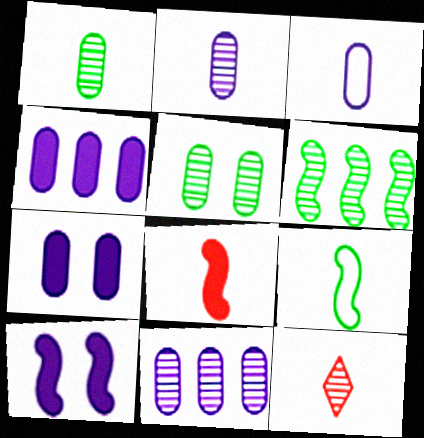[[3, 7, 11]]